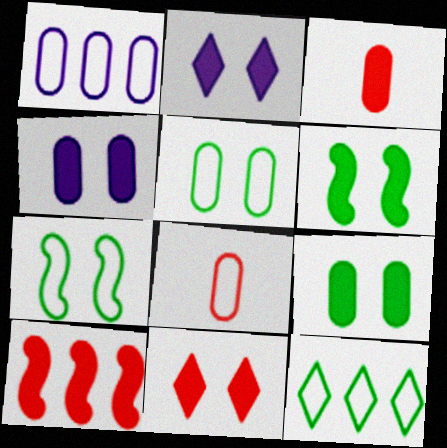[[1, 5, 8], 
[3, 10, 11], 
[4, 6, 11]]